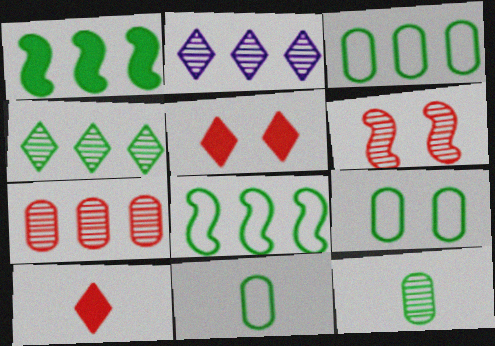[[1, 3, 4], 
[2, 6, 12], 
[3, 9, 11]]